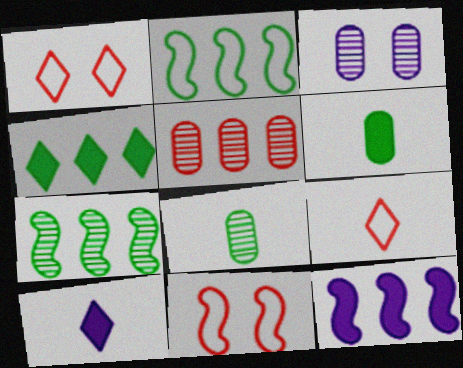[[1, 8, 12], 
[3, 5, 8]]